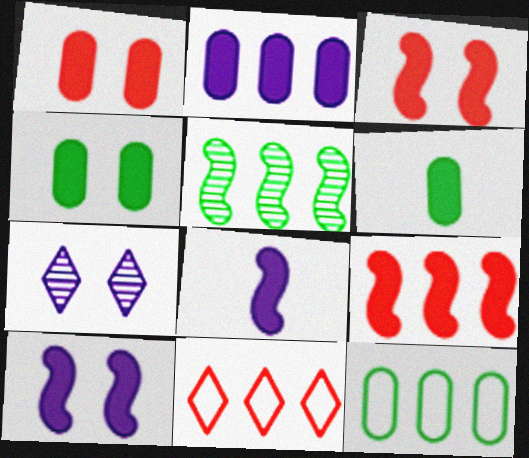[[1, 2, 6], 
[2, 5, 11]]